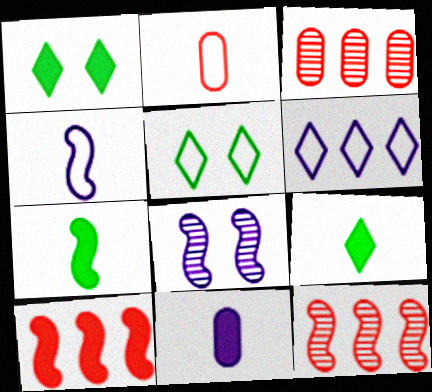[[1, 3, 4], 
[1, 10, 11], 
[5, 11, 12], 
[6, 8, 11]]